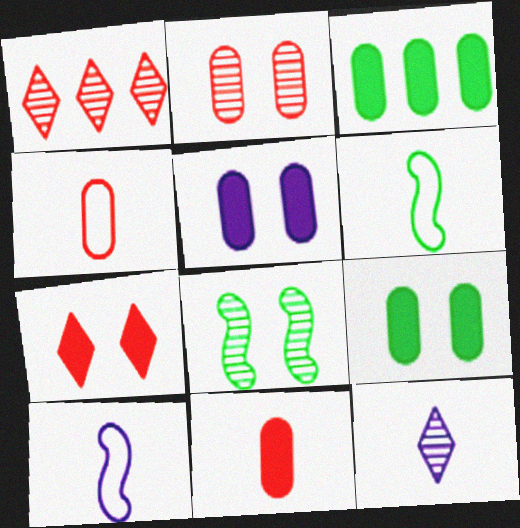[[1, 5, 6], 
[1, 9, 10], 
[3, 5, 11], 
[6, 11, 12]]